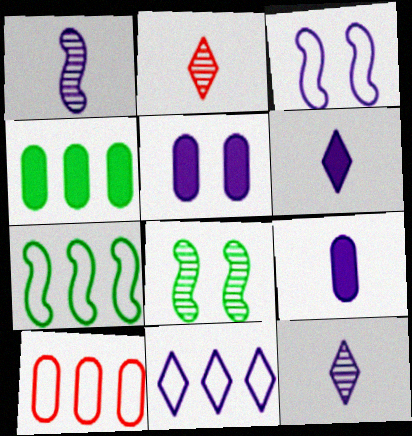[[1, 5, 11], 
[2, 3, 4], 
[2, 5, 7], 
[6, 8, 10], 
[7, 10, 11]]